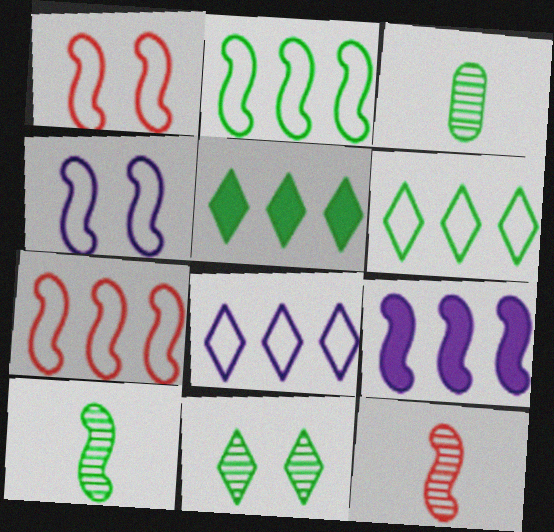[[1, 9, 10]]